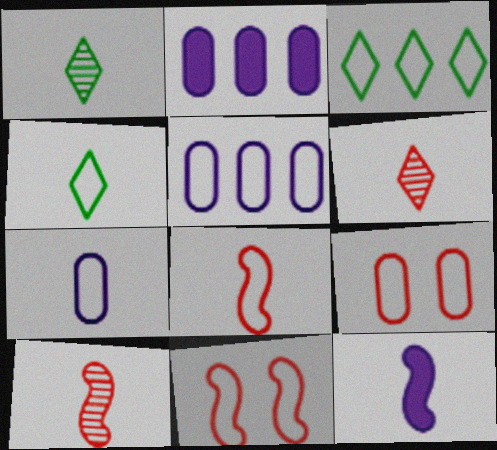[[1, 2, 11], 
[3, 7, 11], 
[4, 5, 11], 
[4, 7, 8]]